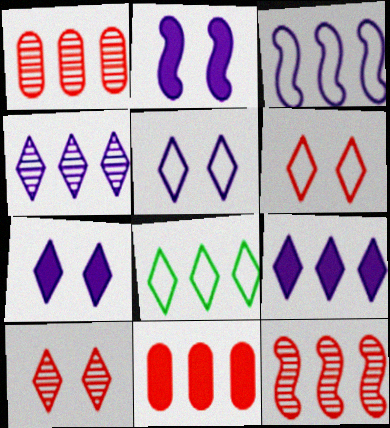[]